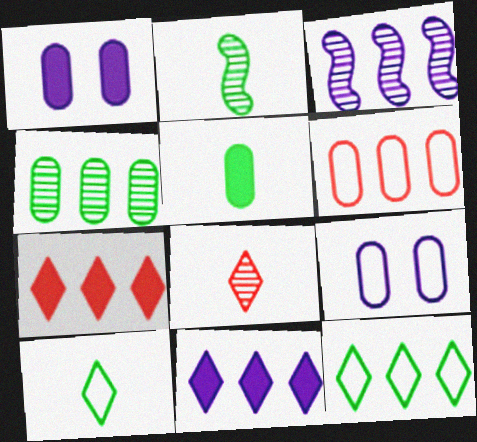[[2, 5, 10], 
[2, 7, 9]]